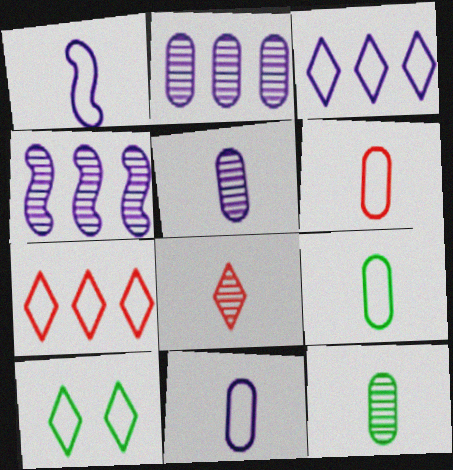[[6, 9, 11]]